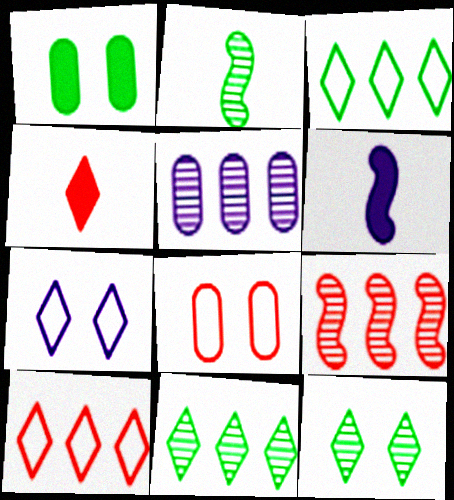[[1, 2, 3], 
[4, 7, 11], 
[4, 8, 9], 
[5, 6, 7], 
[5, 9, 11], 
[6, 8, 11]]